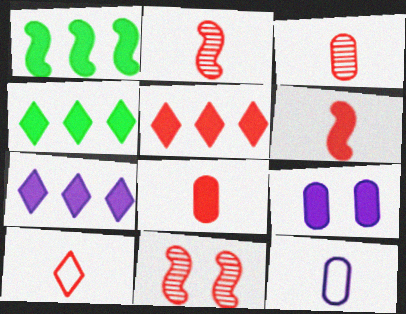[[2, 8, 10], 
[3, 6, 10], 
[4, 5, 7], 
[4, 6, 9], 
[4, 11, 12]]